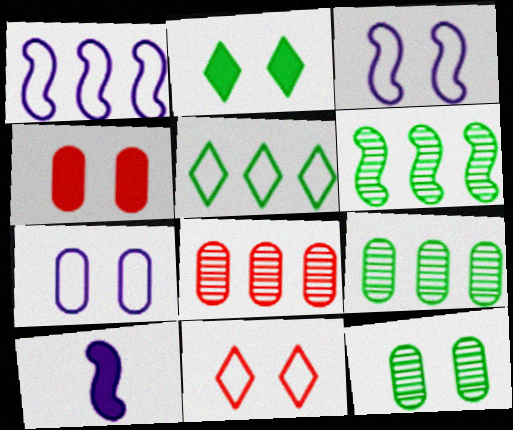[[4, 7, 12], 
[9, 10, 11]]